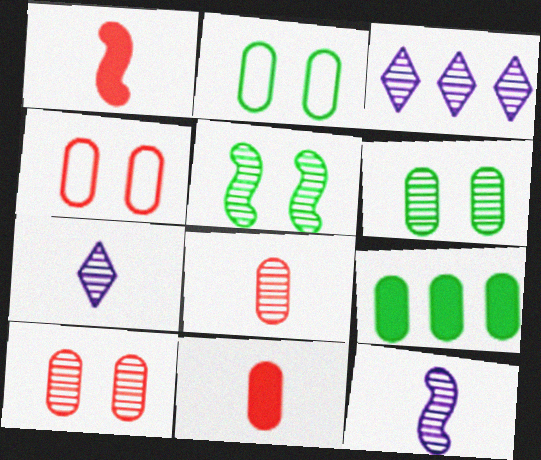[[1, 2, 3], 
[3, 5, 8]]